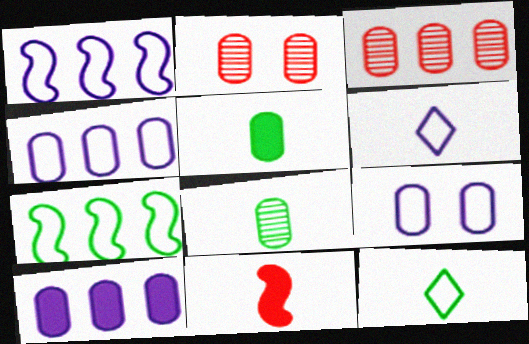[[1, 6, 9], 
[2, 4, 5], 
[3, 5, 9], 
[6, 8, 11]]